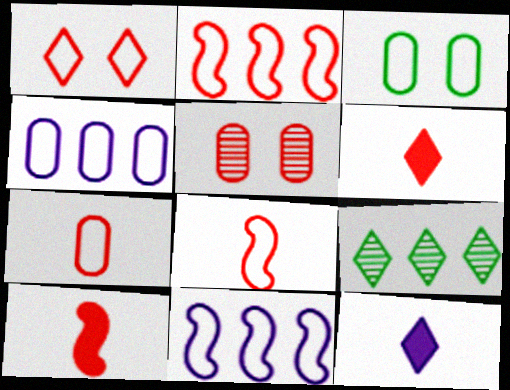[[1, 2, 7], 
[1, 9, 12], 
[2, 5, 6], 
[3, 4, 7]]